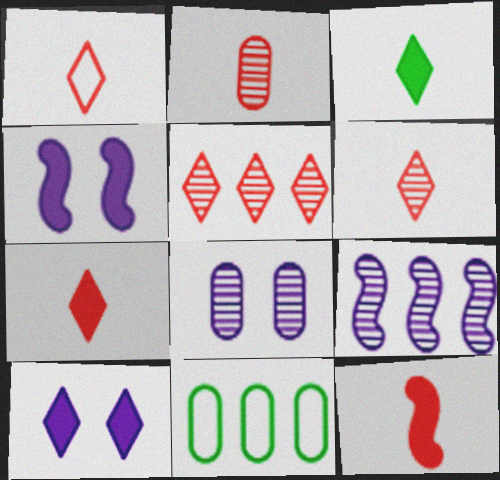[[1, 2, 12], 
[1, 6, 7], 
[4, 6, 11]]